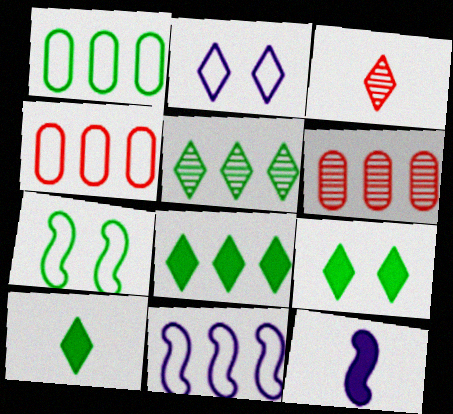[[2, 3, 8], 
[6, 8, 11], 
[8, 9, 10]]